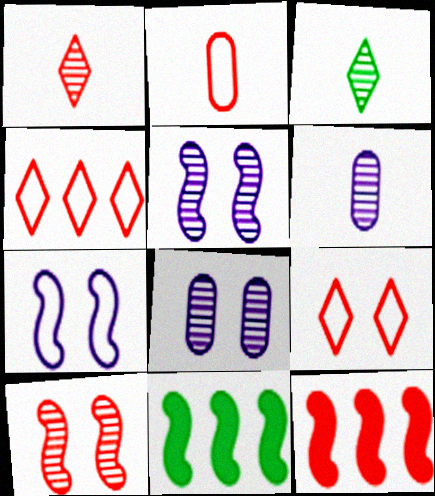[[6, 9, 11]]